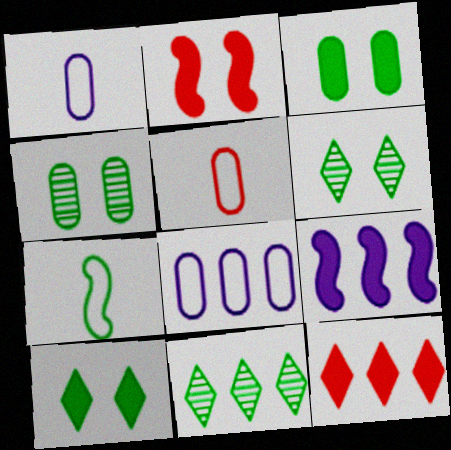[[1, 2, 11], 
[3, 7, 11], 
[5, 6, 9]]